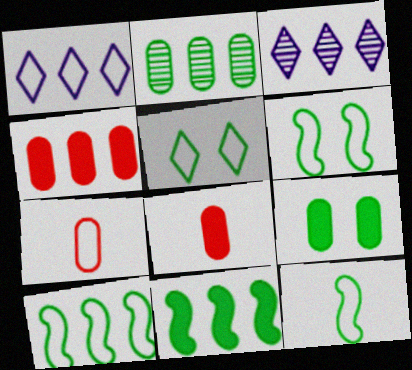[[1, 6, 7], 
[3, 4, 10], 
[3, 6, 8], 
[6, 10, 12]]